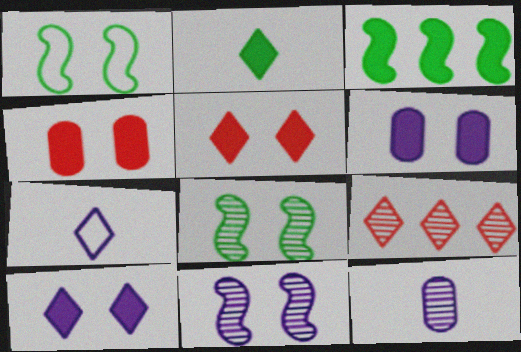[[8, 9, 12]]